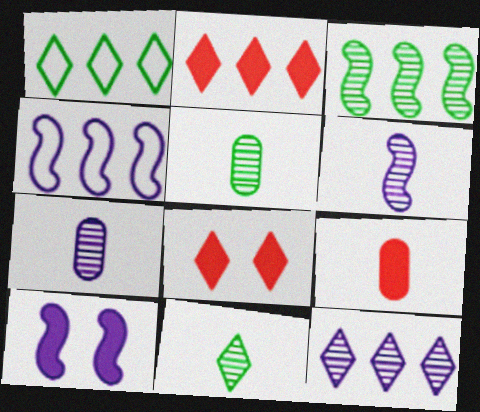[[1, 2, 12], 
[4, 5, 8], 
[4, 6, 10]]